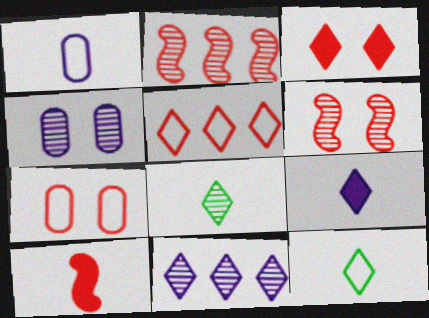[[1, 8, 10], 
[2, 4, 8], 
[3, 6, 7], 
[3, 11, 12]]